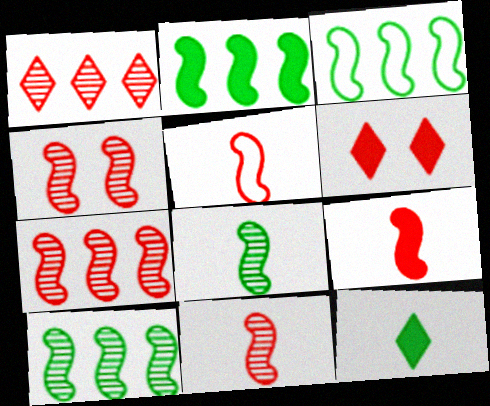[[2, 3, 10], 
[4, 7, 11], 
[5, 9, 11]]